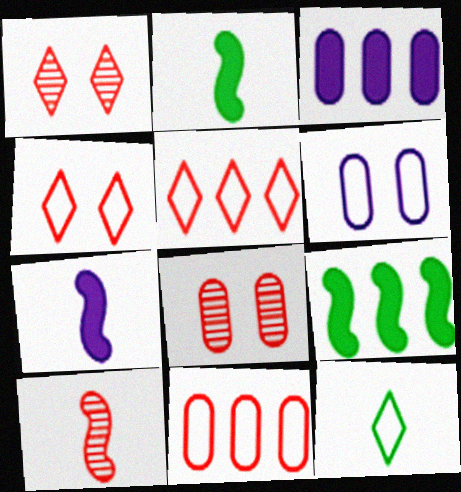[]